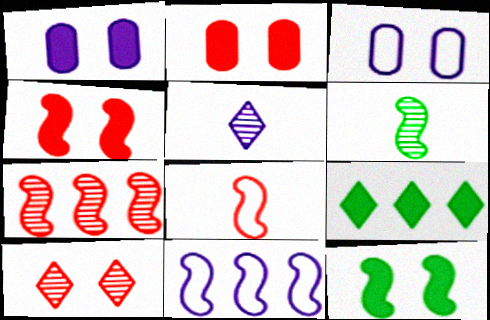[[1, 5, 11], 
[3, 10, 12], 
[4, 6, 11], 
[4, 7, 8]]